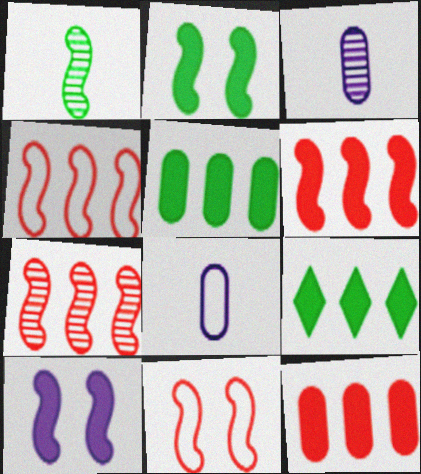[[1, 4, 10], 
[3, 9, 11], 
[4, 6, 7]]